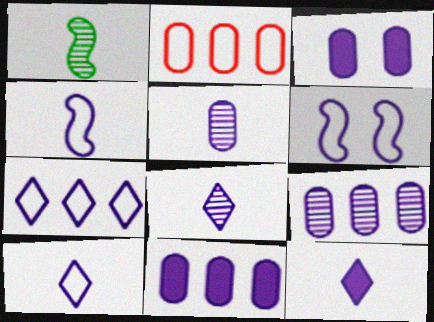[[4, 5, 12], 
[6, 8, 11], 
[6, 9, 12], 
[8, 10, 12]]